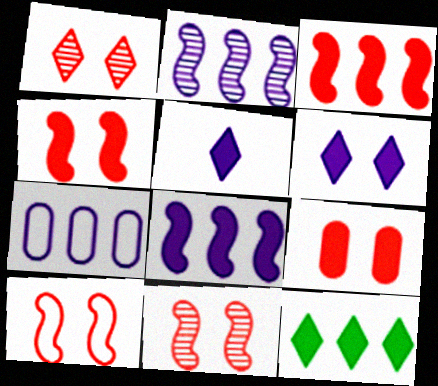[[1, 9, 10], 
[4, 10, 11]]